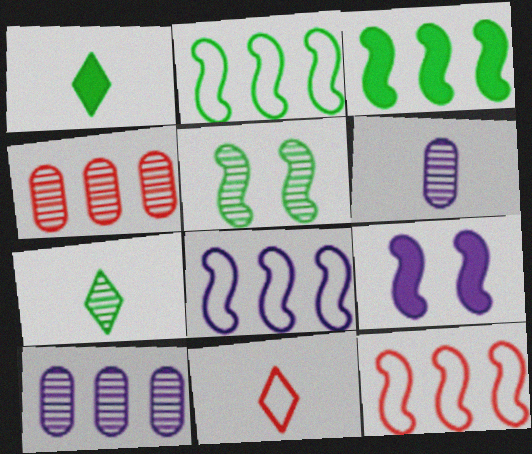[[2, 8, 12]]